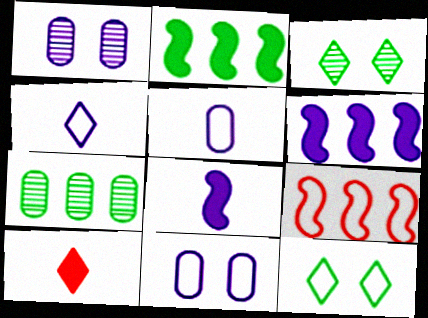[[1, 4, 6], 
[5, 9, 12]]